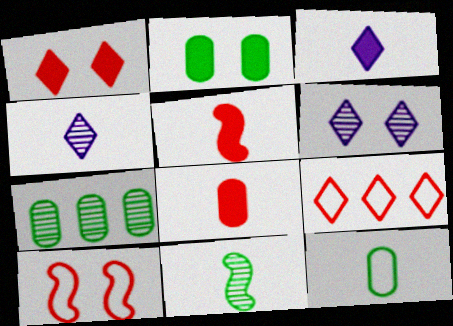[[2, 6, 10], 
[2, 7, 12], 
[3, 7, 10], 
[4, 5, 12]]